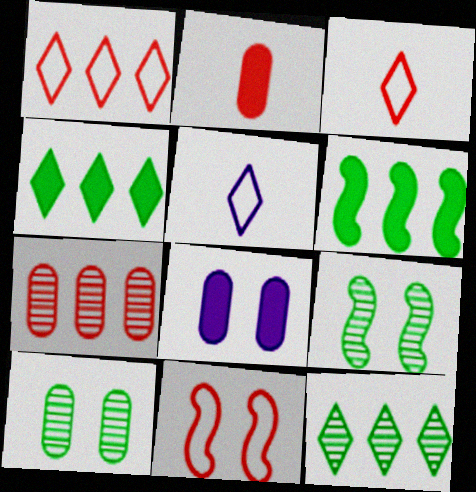[]